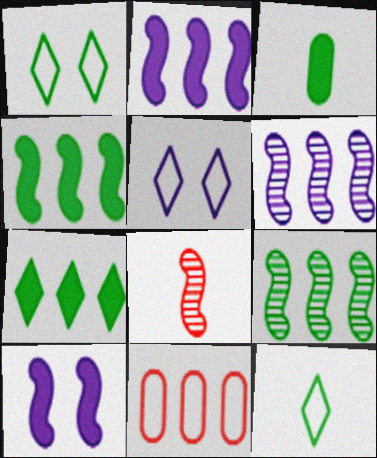[[1, 3, 9], 
[6, 7, 11]]